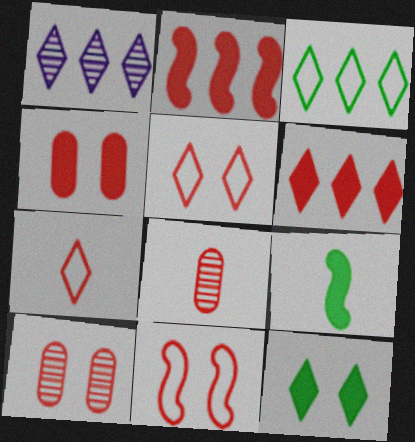[[1, 3, 6], 
[1, 7, 12], 
[2, 5, 8], 
[2, 7, 10], 
[6, 8, 11]]